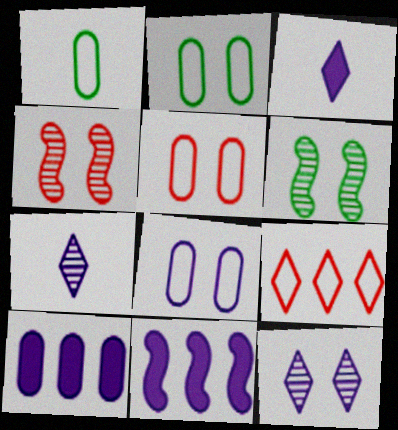[[2, 5, 8], 
[7, 8, 11]]